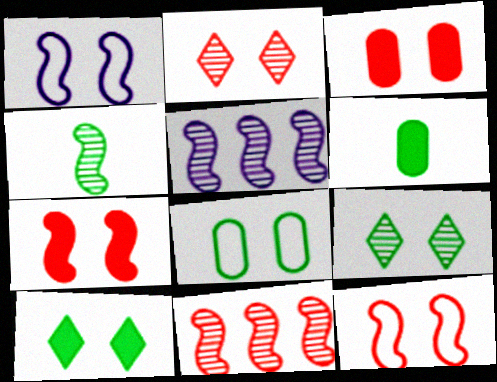[[1, 3, 9], 
[2, 3, 12]]